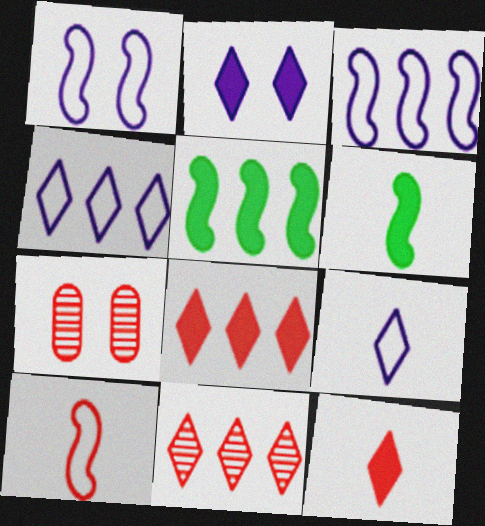[[4, 6, 7], 
[5, 7, 9], 
[7, 8, 10]]